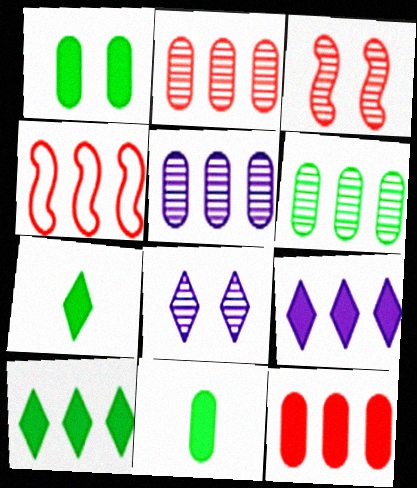[[2, 5, 6], 
[4, 5, 10], 
[4, 6, 9], 
[4, 8, 11]]